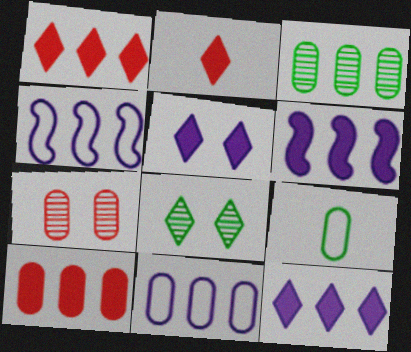[[1, 3, 4], 
[3, 10, 11]]